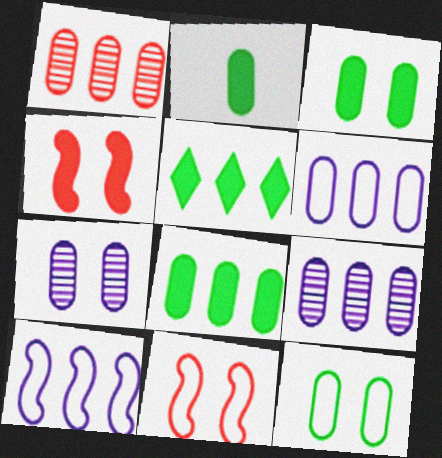[[1, 5, 10], 
[1, 6, 8], 
[2, 3, 8]]